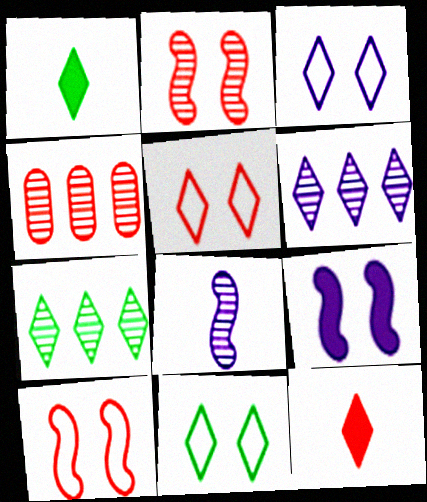[[1, 5, 6], 
[1, 7, 11], 
[3, 5, 11], 
[3, 7, 12], 
[4, 10, 12], 
[6, 11, 12]]